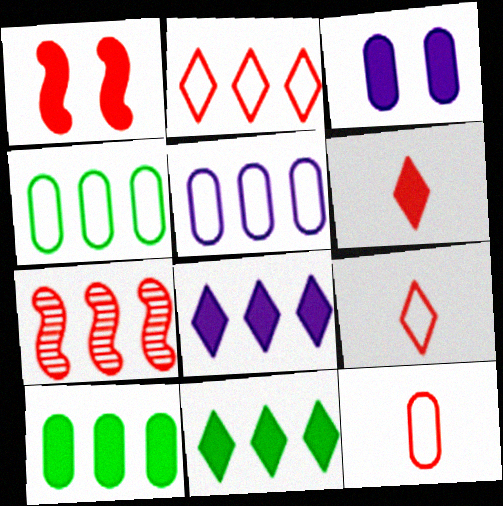[[4, 7, 8], 
[5, 7, 11]]